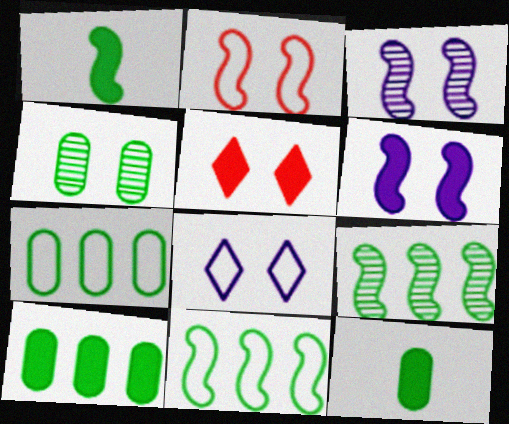[[4, 7, 12]]